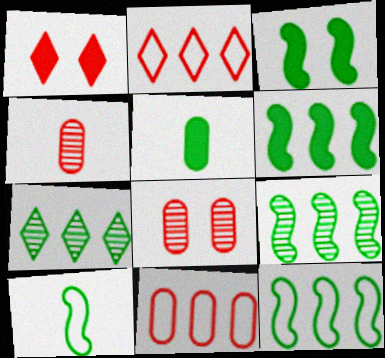[[3, 9, 10], 
[6, 9, 12]]